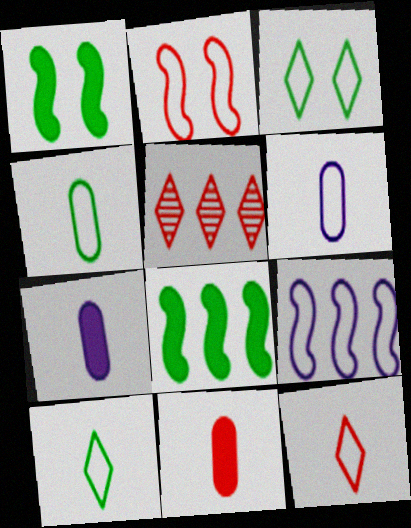[[1, 5, 6], 
[2, 5, 11]]